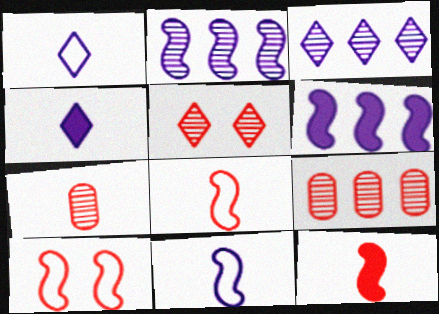[]